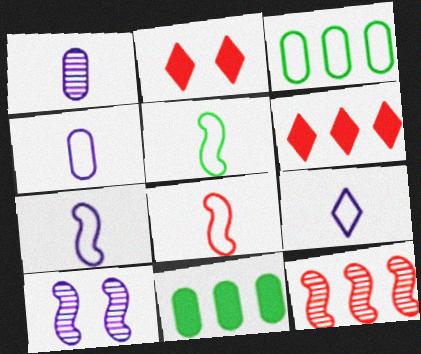[[4, 7, 9], 
[5, 7, 8]]